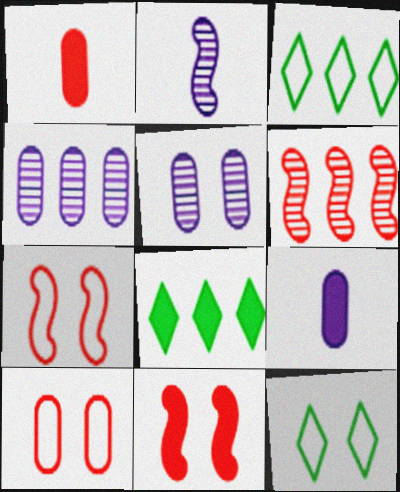[[2, 8, 10], 
[5, 11, 12], 
[6, 9, 12], 
[8, 9, 11]]